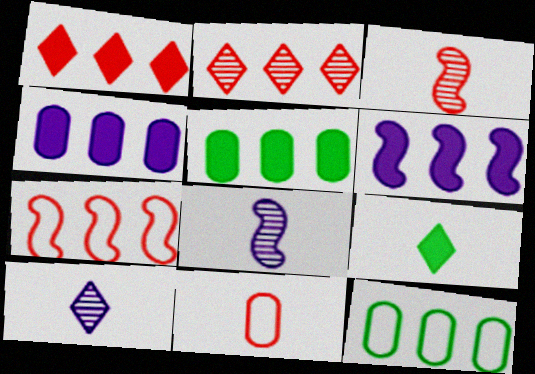[[1, 5, 6], 
[2, 6, 12], 
[8, 9, 11]]